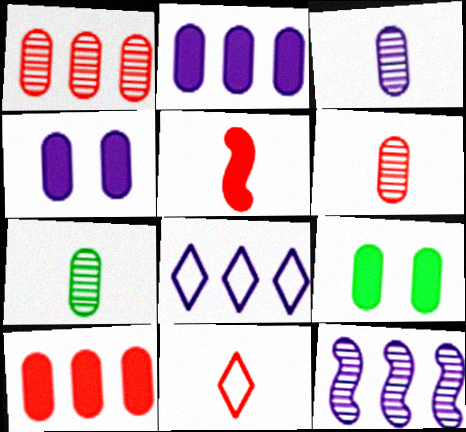[[2, 8, 12], 
[3, 6, 7], 
[5, 6, 11], 
[9, 11, 12]]